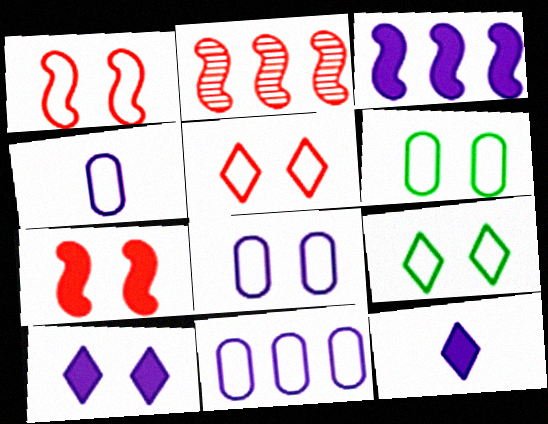[[1, 8, 9], 
[2, 6, 12], 
[4, 8, 11]]